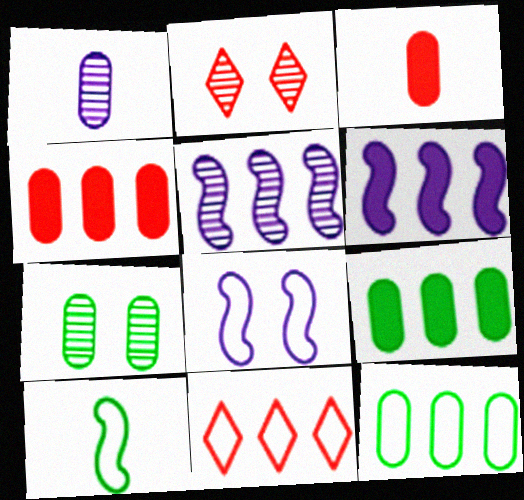[[5, 9, 11]]